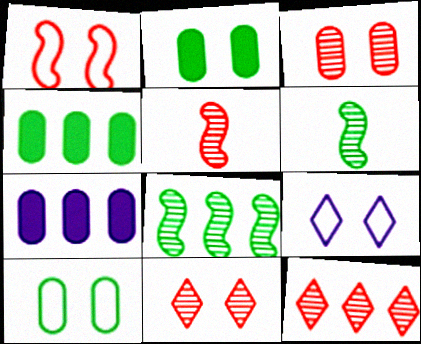[[1, 9, 10], 
[3, 5, 12], 
[4, 5, 9]]